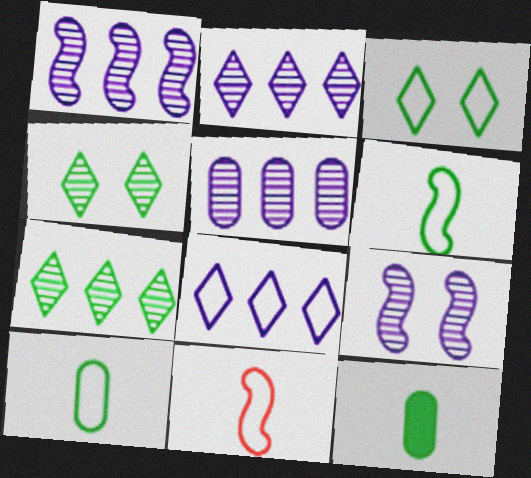[[1, 2, 5]]